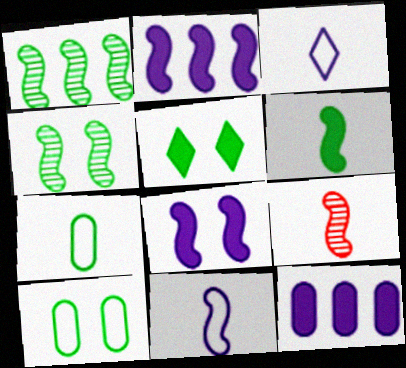[[1, 5, 7], 
[4, 5, 10], 
[6, 9, 11]]